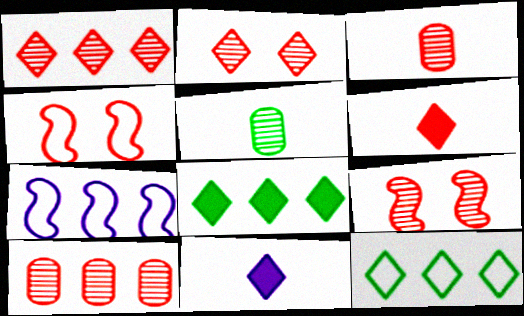[[1, 3, 9], 
[2, 11, 12], 
[4, 6, 10], 
[7, 8, 10]]